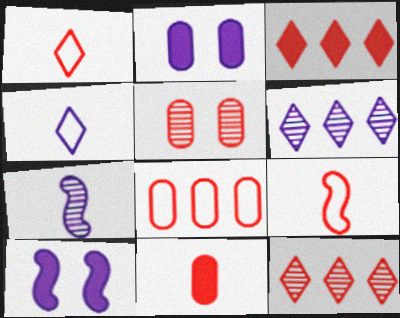[[3, 5, 9], 
[5, 8, 11]]